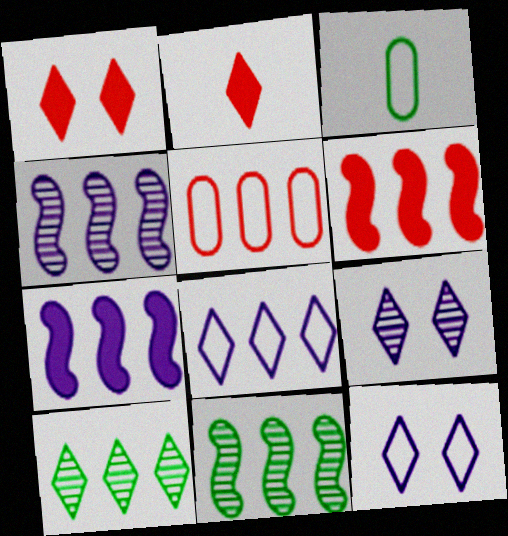[[1, 3, 4], 
[2, 10, 12], 
[3, 6, 9], 
[5, 7, 10]]